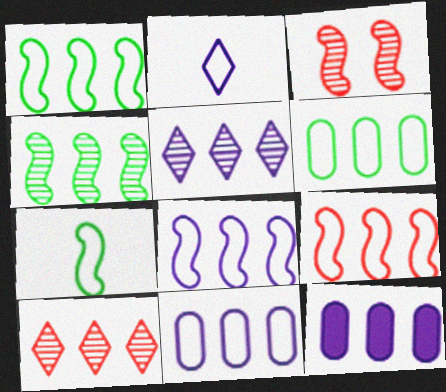[[1, 8, 9], 
[1, 10, 12], 
[5, 8, 12]]